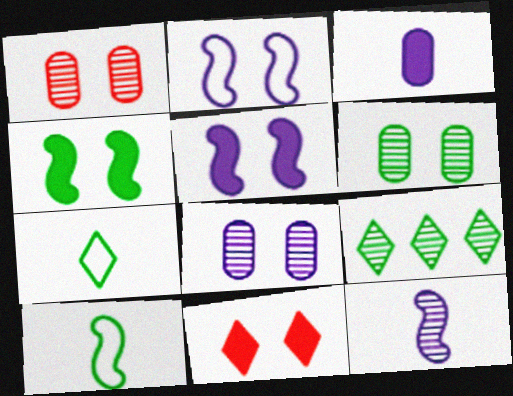[[1, 6, 8], 
[1, 9, 12], 
[2, 6, 11]]